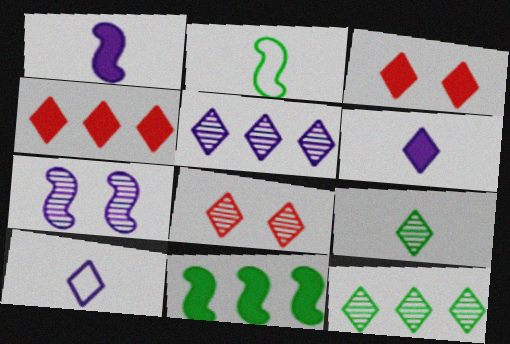[[3, 10, 12], 
[5, 8, 9]]